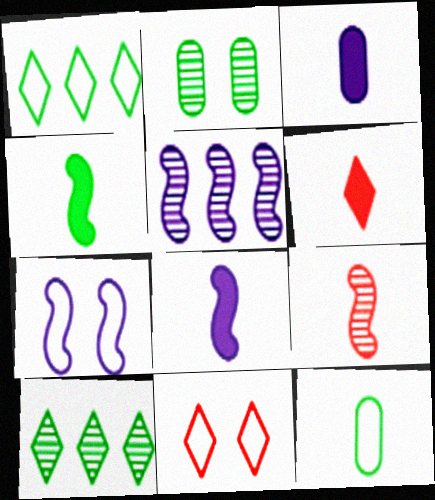[[1, 2, 4], 
[3, 4, 6], 
[5, 7, 8]]